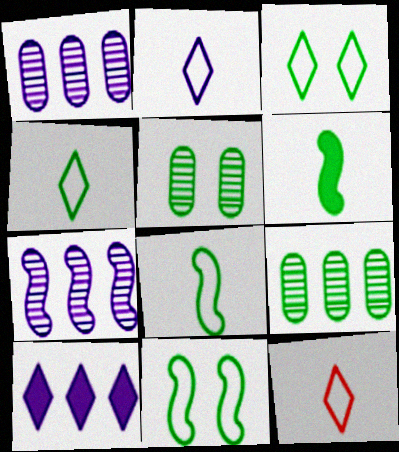[[2, 4, 12], 
[3, 6, 9]]